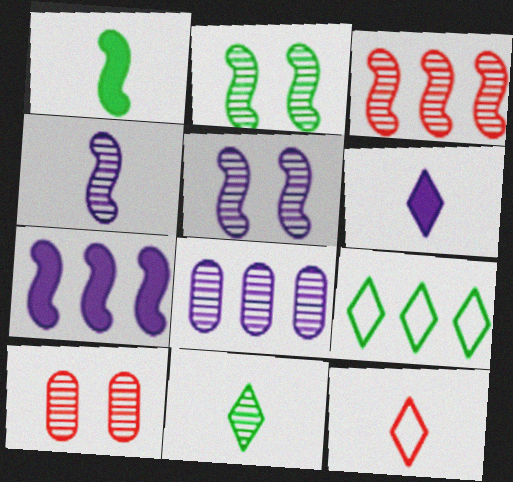[[2, 3, 4], 
[6, 11, 12]]